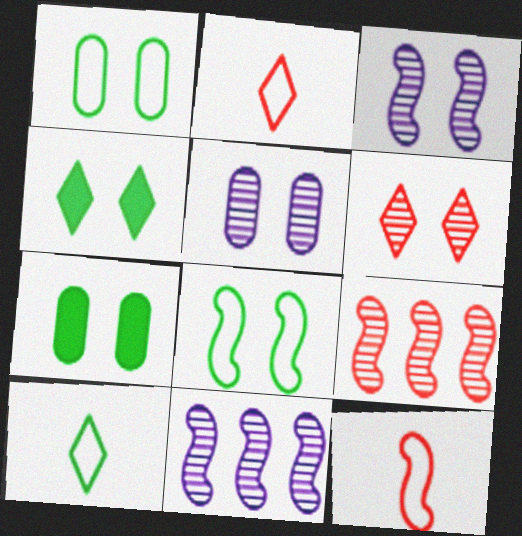[[2, 7, 11]]